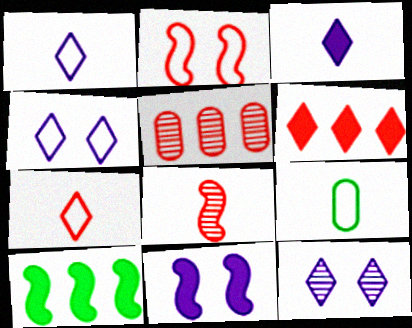[[3, 8, 9]]